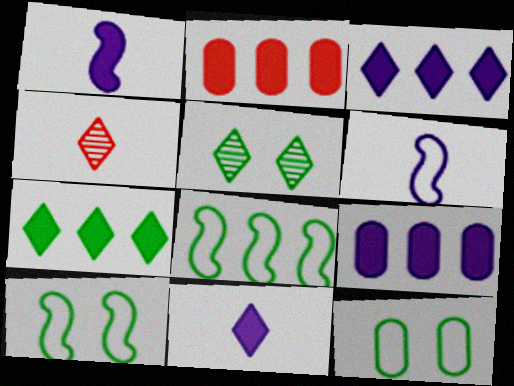[[2, 5, 6], 
[4, 9, 10]]